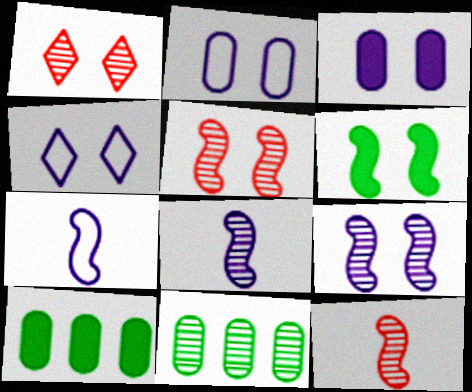[[1, 2, 6], 
[1, 7, 10], 
[1, 8, 11], 
[3, 4, 9], 
[4, 10, 12]]